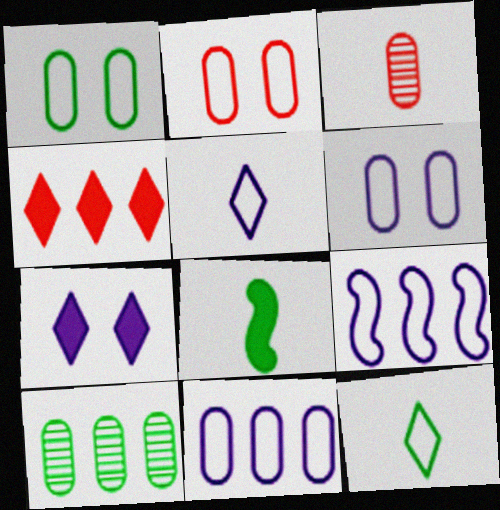[[1, 2, 6], 
[2, 9, 12], 
[3, 5, 8], 
[4, 9, 10], 
[5, 6, 9]]